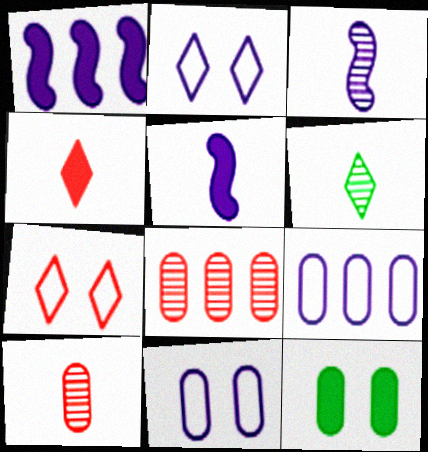[[1, 4, 12], 
[3, 6, 10], 
[9, 10, 12]]